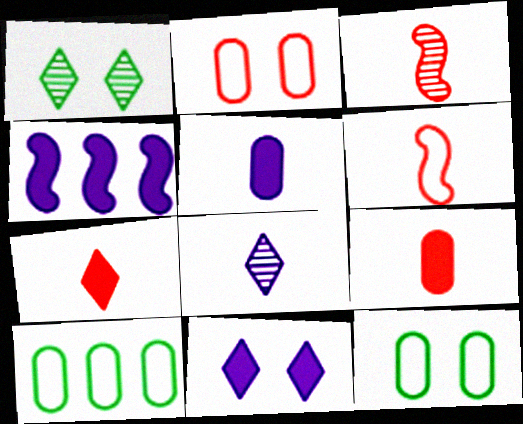[[3, 10, 11], 
[4, 5, 11]]